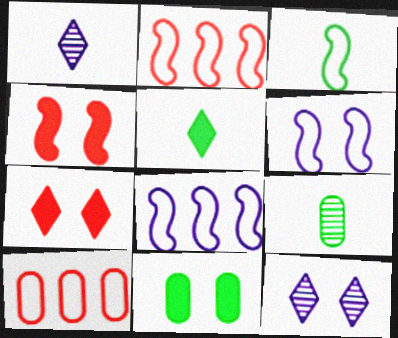[[1, 2, 11], 
[2, 3, 6], 
[3, 5, 9], 
[7, 8, 9]]